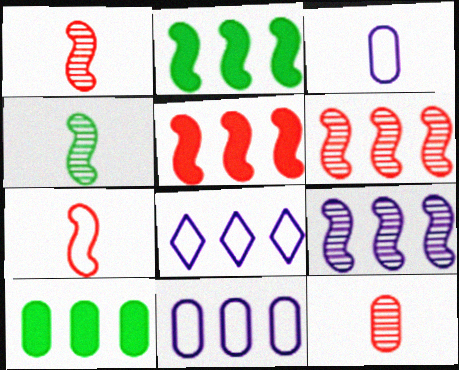[[6, 8, 10]]